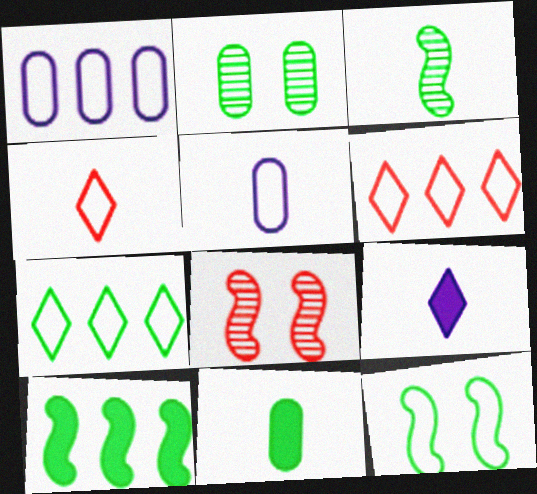[[1, 4, 12], 
[3, 10, 12], 
[5, 6, 12]]